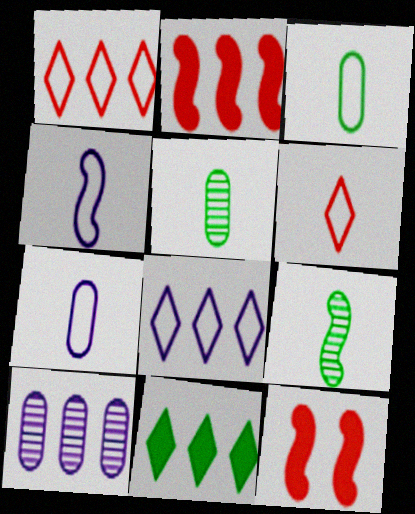[[3, 4, 6], 
[5, 8, 12]]